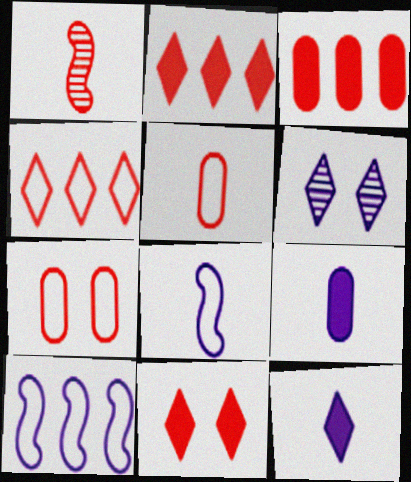[[1, 2, 7], 
[6, 9, 10]]